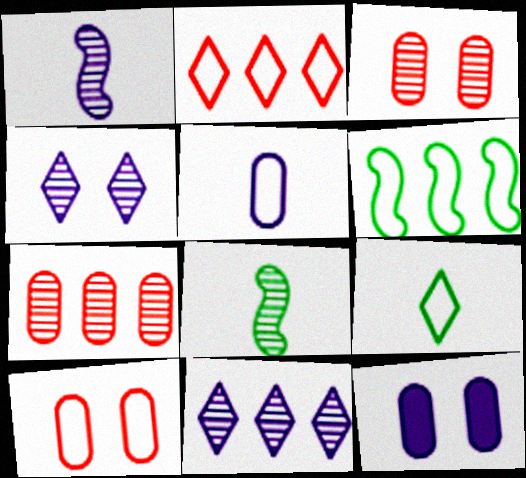[[2, 8, 12], 
[3, 8, 11], 
[4, 7, 8]]